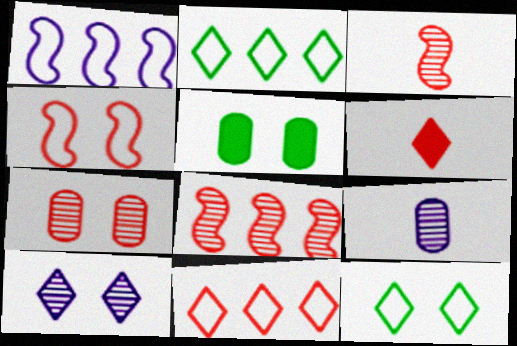[[2, 6, 10], 
[4, 5, 10]]